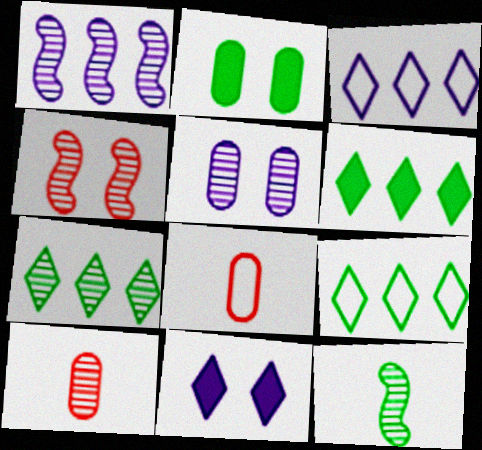[[1, 4, 12], 
[2, 9, 12], 
[6, 7, 9]]